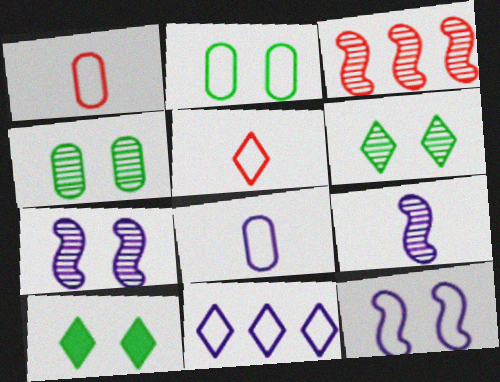[[3, 8, 10], 
[8, 11, 12]]